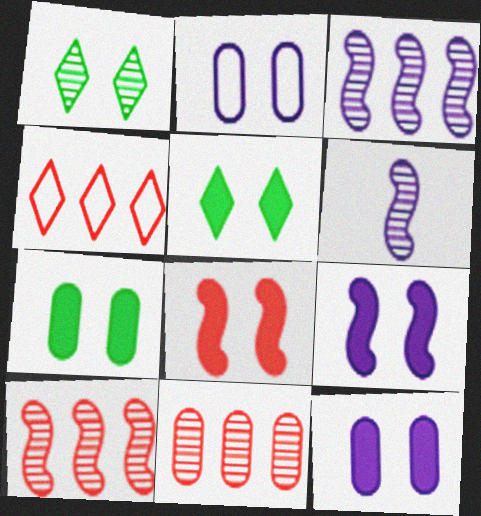[[1, 2, 8], 
[1, 6, 11], 
[4, 6, 7], 
[5, 8, 12]]